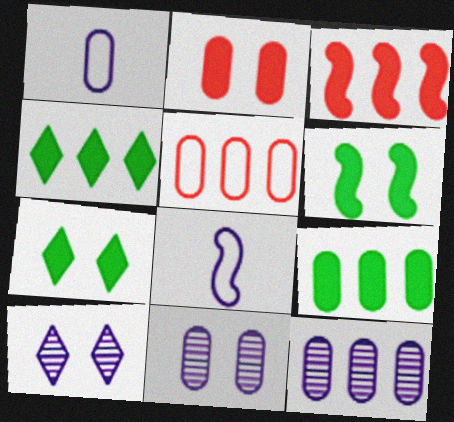[[5, 9, 12]]